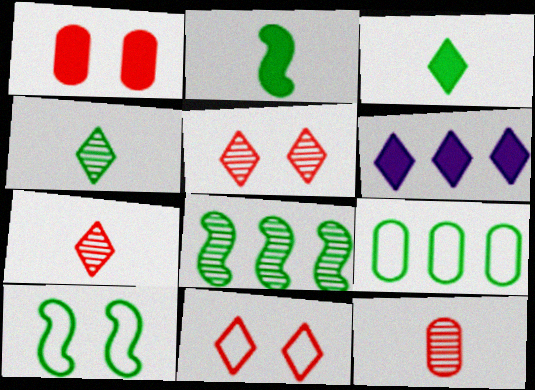[[1, 2, 6], 
[2, 8, 10], 
[4, 6, 11], 
[6, 10, 12]]